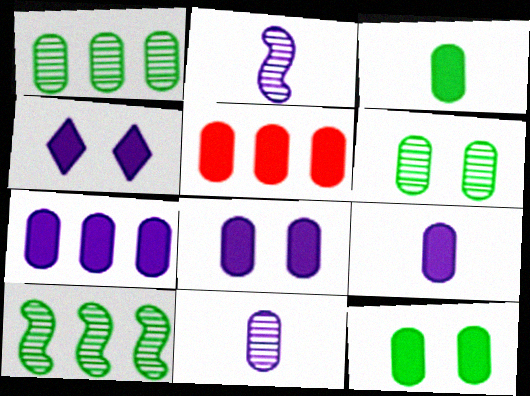[[3, 5, 8], 
[5, 9, 12], 
[7, 8, 9]]